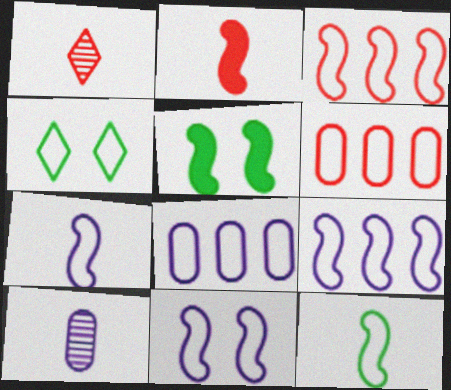[[1, 5, 8], 
[3, 11, 12], 
[4, 6, 7], 
[7, 9, 11]]